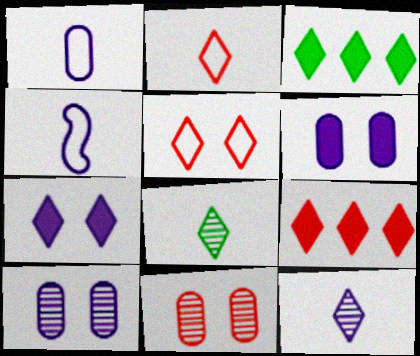[[3, 4, 11], 
[3, 5, 12]]